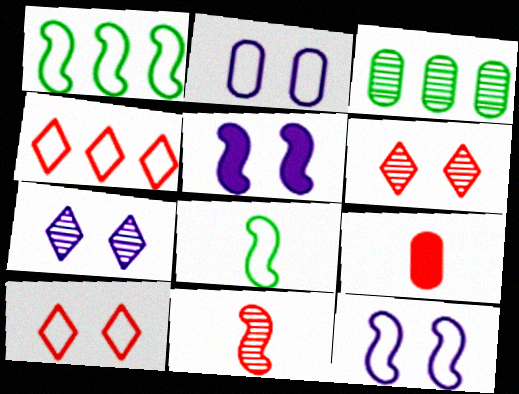[[1, 5, 11], 
[1, 7, 9], 
[2, 3, 9], 
[2, 4, 8], 
[2, 5, 7], 
[3, 7, 11]]